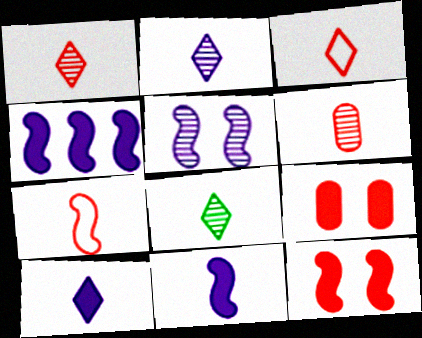[[1, 2, 8], 
[3, 8, 10]]